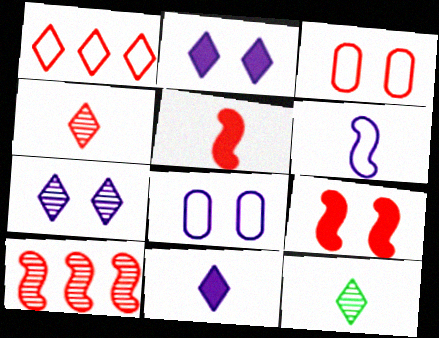[[1, 2, 12]]